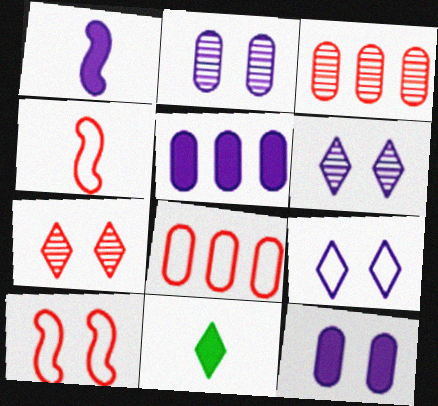[]